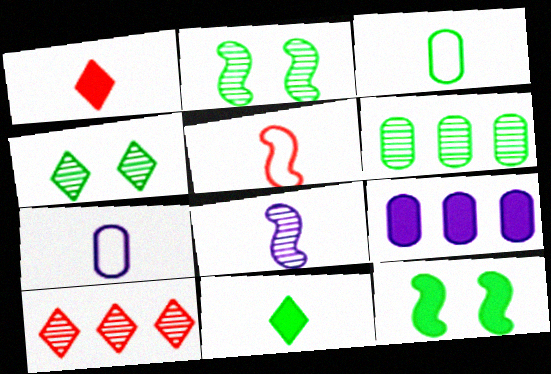[[1, 3, 8], 
[1, 9, 12], 
[4, 5, 9], 
[7, 10, 12]]